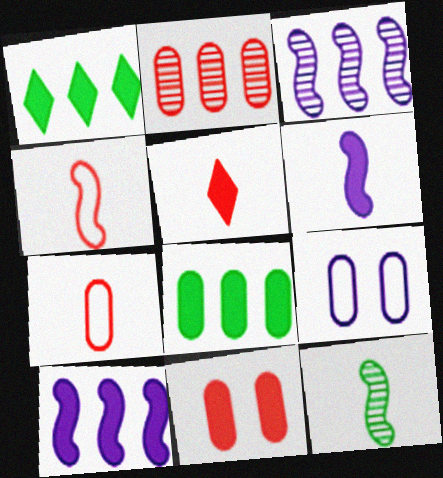[[1, 6, 11], 
[2, 7, 11], 
[4, 6, 12]]